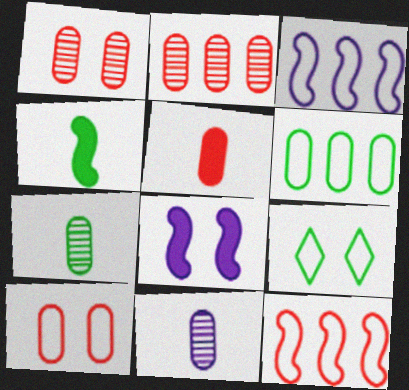[[1, 8, 9], 
[2, 5, 10]]